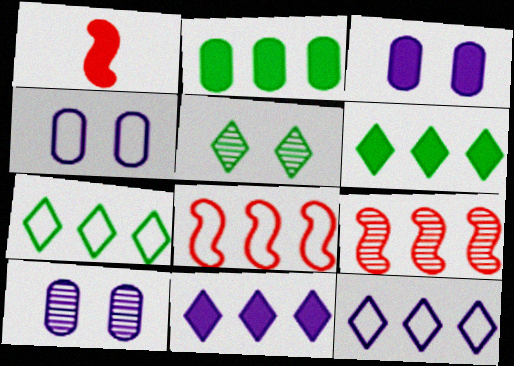[[1, 3, 6], 
[1, 7, 10], 
[2, 9, 12], 
[3, 4, 10]]